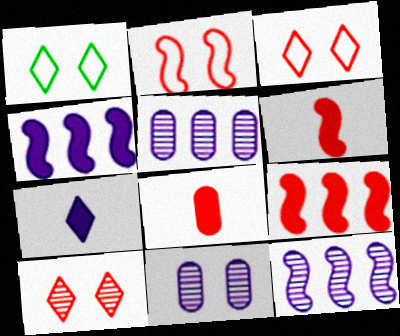[[1, 5, 6], 
[1, 8, 12]]